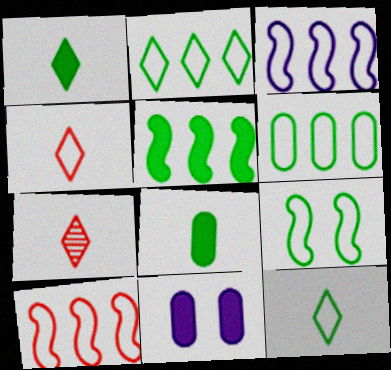[[6, 9, 12]]